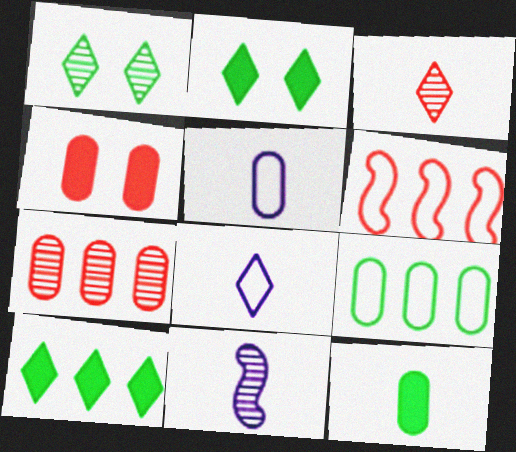[[1, 7, 11], 
[3, 4, 6]]